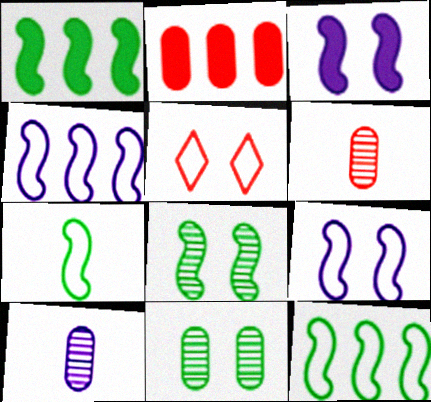[[1, 5, 10], 
[1, 7, 8], 
[3, 5, 11]]